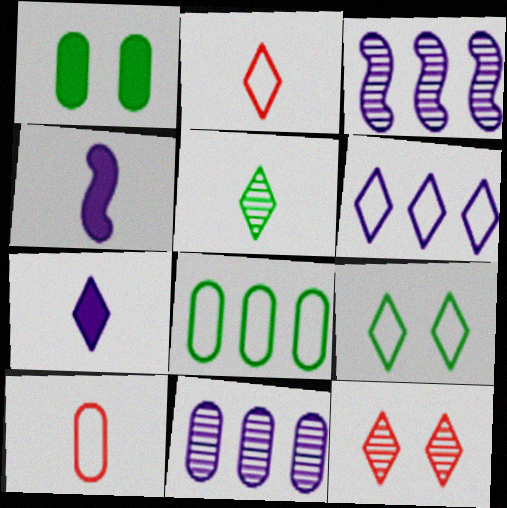[[1, 2, 3], 
[1, 10, 11], 
[2, 5, 7], 
[2, 6, 9], 
[4, 5, 10], 
[4, 8, 12]]